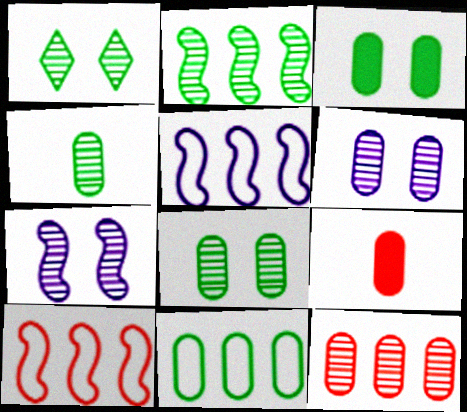[[1, 2, 4], 
[1, 5, 9], 
[3, 4, 11], 
[4, 6, 12], 
[6, 9, 11]]